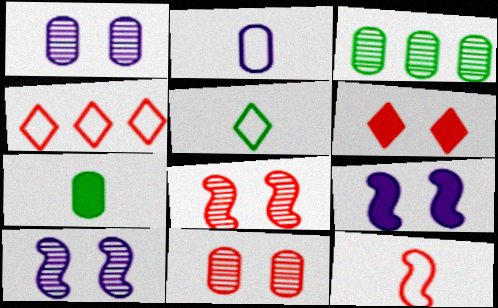[[2, 5, 12], 
[4, 7, 10]]